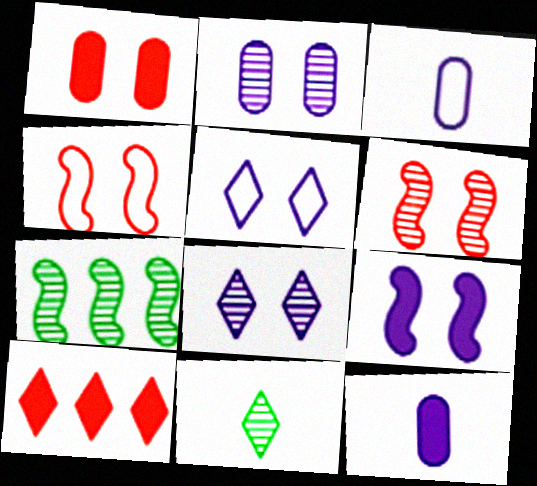[[2, 5, 9], 
[5, 10, 11]]